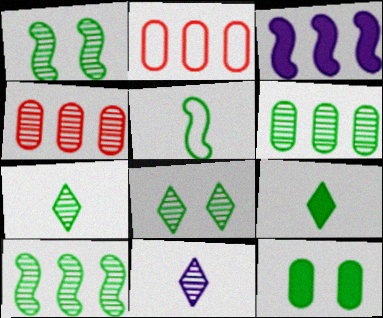[[1, 4, 11], 
[1, 6, 7]]